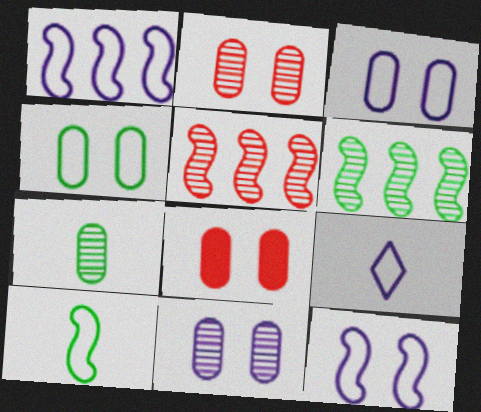[[1, 3, 9], 
[4, 8, 11], 
[6, 8, 9]]